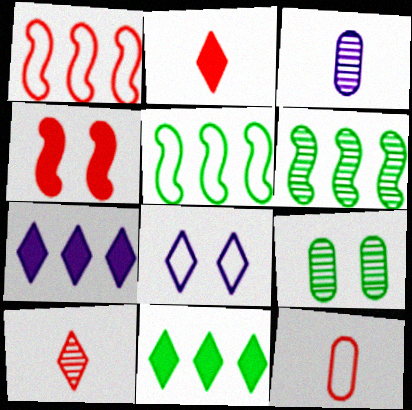[[4, 8, 9], 
[5, 8, 12], 
[8, 10, 11]]